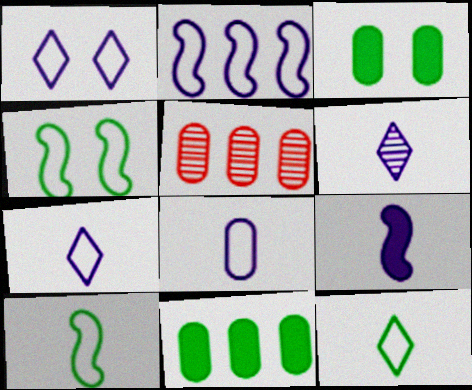[[1, 2, 8], 
[3, 5, 8], 
[6, 8, 9]]